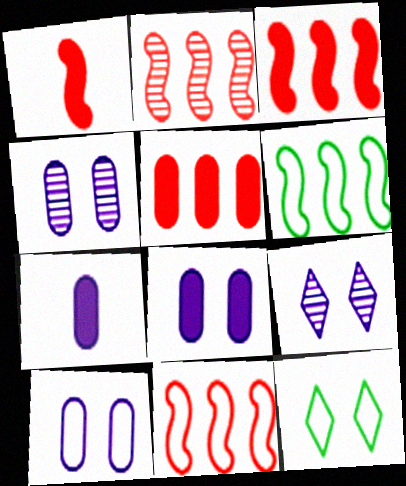[[2, 3, 11], 
[2, 7, 12], 
[4, 8, 10]]